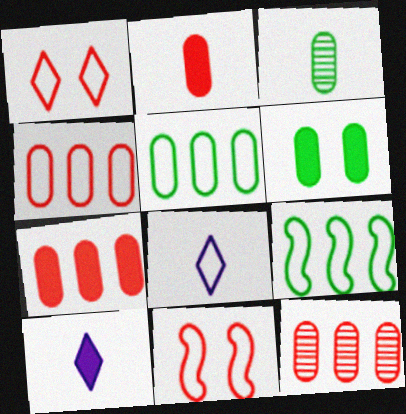[[3, 5, 6], 
[4, 7, 12], 
[5, 8, 11]]